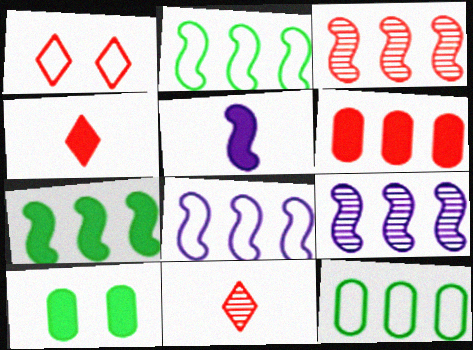[[3, 7, 8], 
[8, 10, 11]]